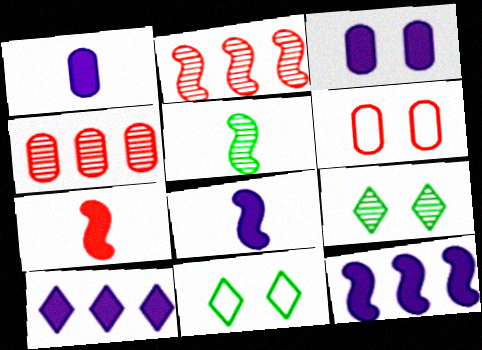[[1, 2, 11], 
[3, 8, 10], 
[4, 8, 11], 
[5, 6, 10]]